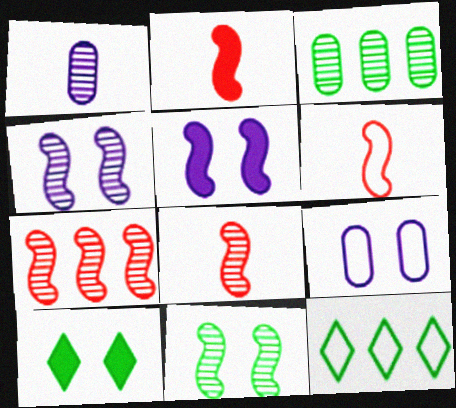[[2, 6, 8], 
[6, 9, 12]]